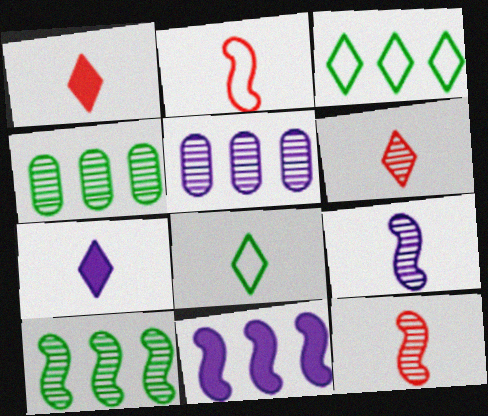[[6, 7, 8]]